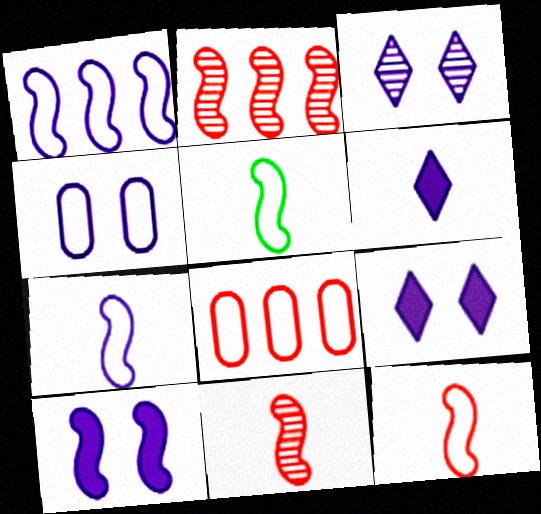[[2, 5, 10], 
[3, 4, 10], 
[5, 7, 12]]